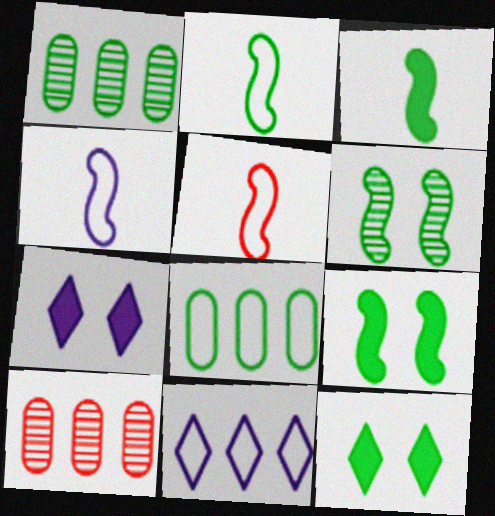[[1, 2, 12], 
[1, 5, 7], 
[2, 4, 5], 
[2, 7, 10], 
[4, 10, 12]]